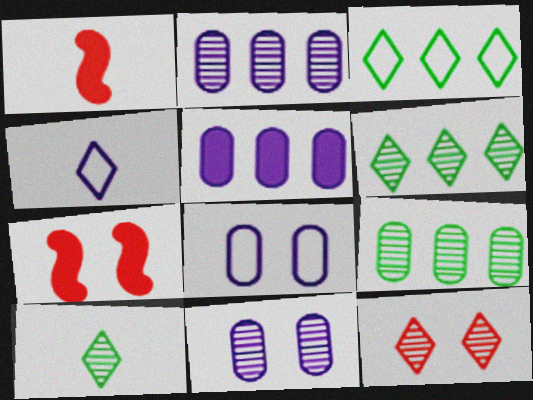[[1, 3, 11], 
[1, 6, 8], 
[4, 7, 9]]